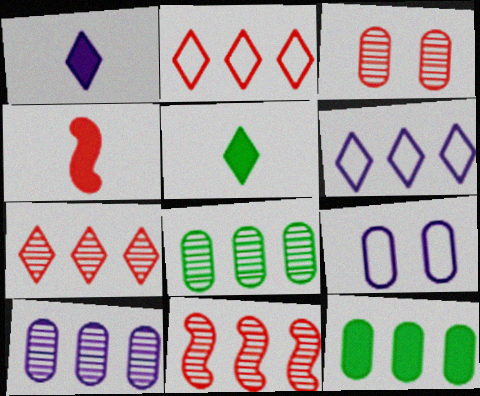[[2, 3, 4], 
[5, 9, 11], 
[6, 11, 12]]